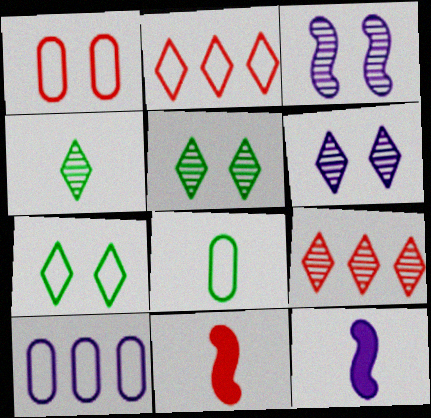[[1, 8, 10], 
[1, 9, 11], 
[4, 6, 9], 
[5, 10, 11], 
[6, 10, 12]]